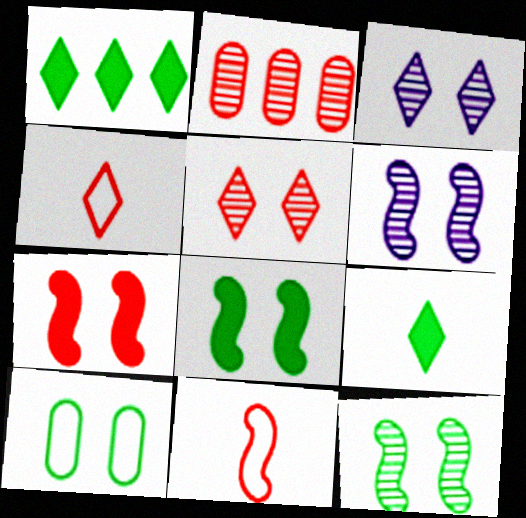[[1, 3, 4], 
[2, 4, 7], 
[3, 7, 10]]